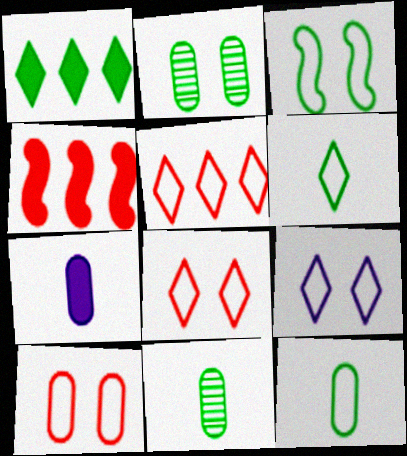[[1, 3, 11], 
[3, 9, 10], 
[4, 9, 11], 
[5, 6, 9]]